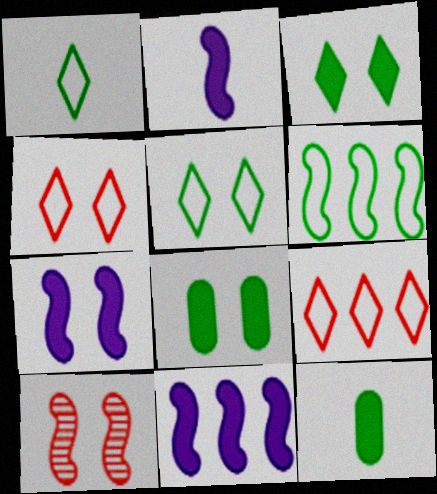[[2, 6, 10], 
[2, 7, 11]]